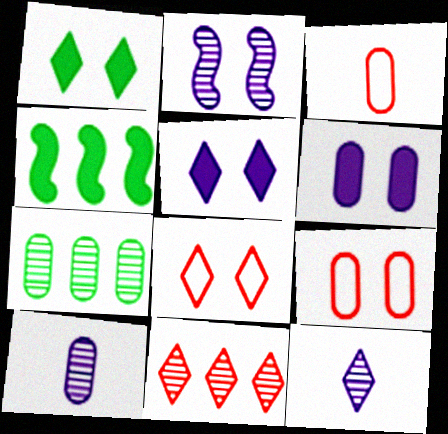[[1, 2, 9], 
[3, 6, 7], 
[4, 8, 10], 
[4, 9, 12]]